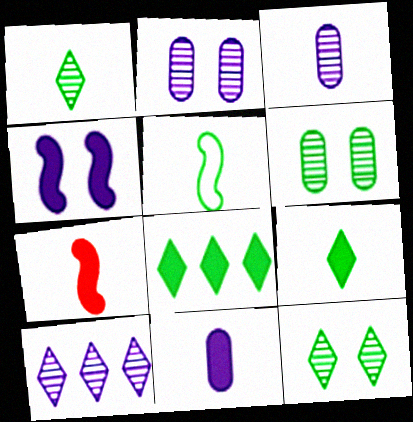[[5, 6, 8], 
[7, 9, 11]]